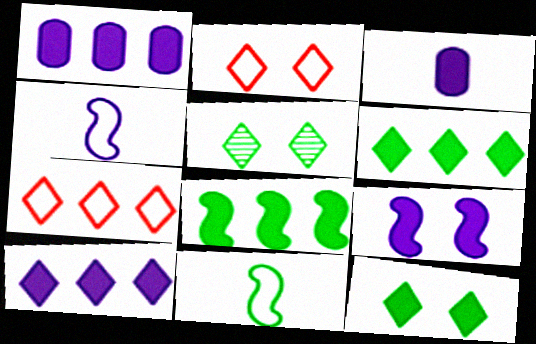[[3, 9, 10]]